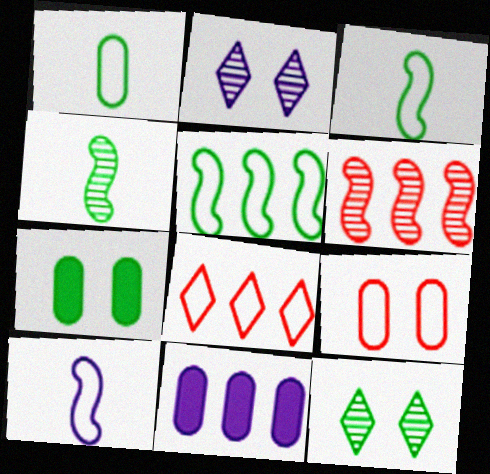[[2, 10, 11]]